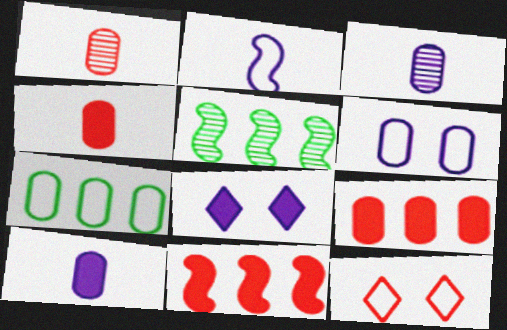[[1, 11, 12], 
[2, 7, 12], 
[5, 10, 12]]